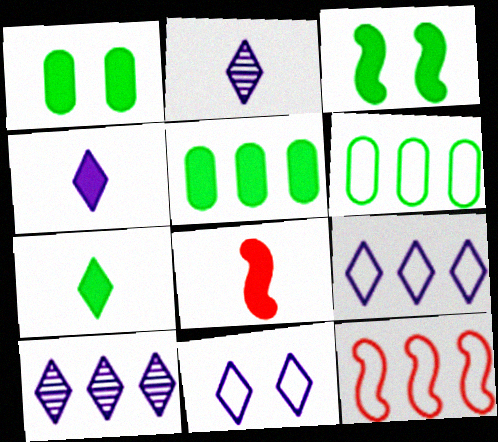[[1, 2, 12], 
[3, 5, 7], 
[4, 10, 11], 
[5, 10, 12], 
[6, 9, 12]]